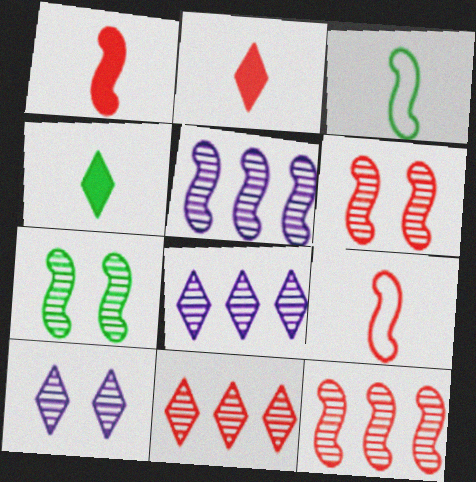[]